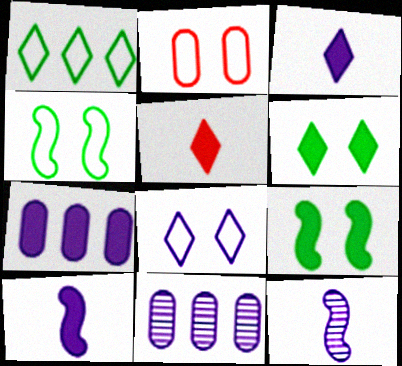[[2, 4, 8], 
[4, 5, 11], 
[5, 7, 9], 
[7, 8, 12], 
[8, 10, 11]]